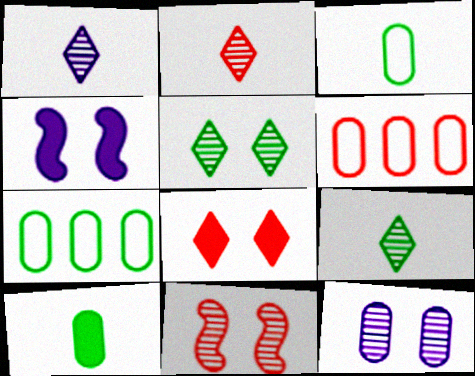[[1, 2, 9], 
[2, 4, 7], 
[4, 6, 9], 
[5, 11, 12], 
[6, 10, 12]]